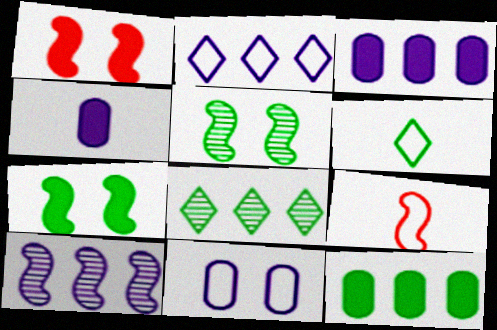[[2, 3, 10], 
[5, 6, 12], 
[7, 9, 10]]